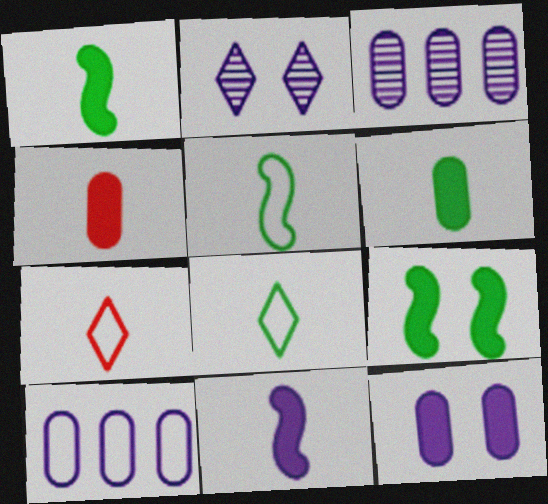[[2, 10, 11], 
[3, 7, 9]]